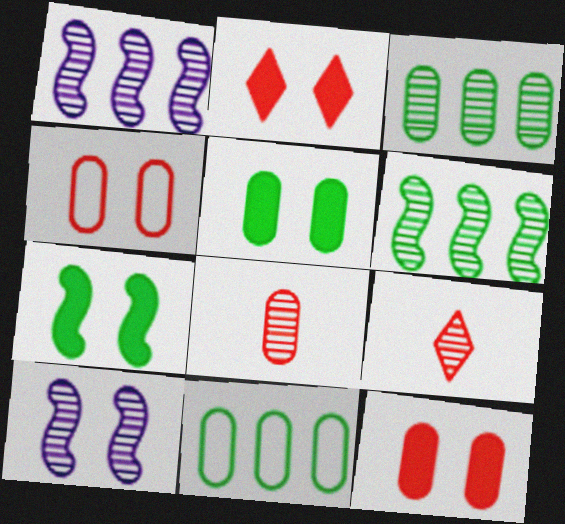[[3, 9, 10]]